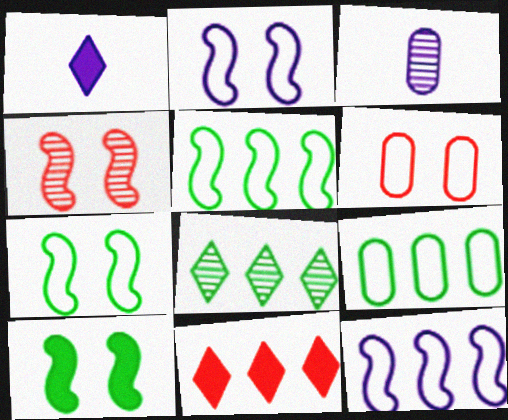[[1, 4, 9], 
[2, 4, 10], 
[3, 4, 8], 
[3, 7, 11]]